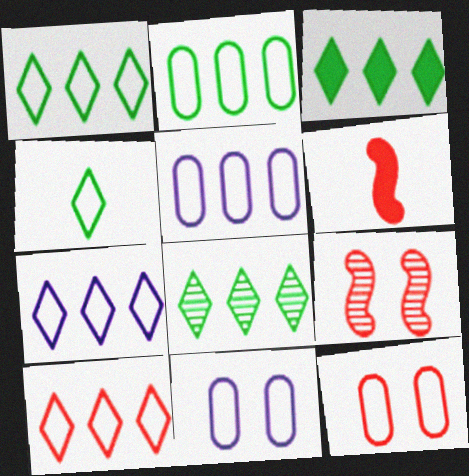[[1, 3, 8], 
[1, 7, 10], 
[6, 8, 11]]